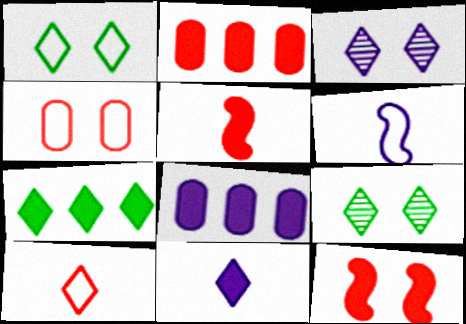[[2, 6, 9], 
[3, 6, 8], 
[3, 7, 10]]